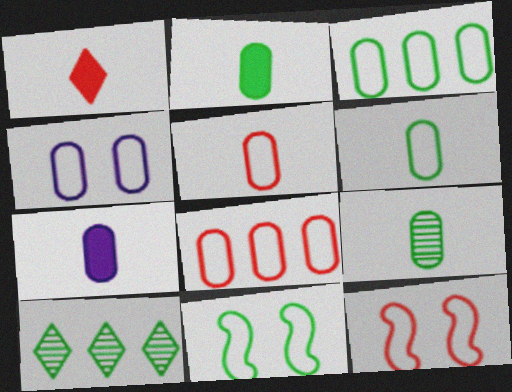[[2, 6, 9], 
[2, 10, 11], 
[3, 4, 5], 
[4, 6, 8], 
[5, 7, 9], 
[7, 10, 12]]